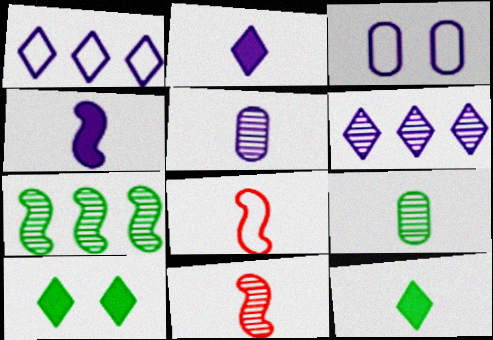[[2, 8, 9], 
[3, 4, 6], 
[5, 8, 12]]